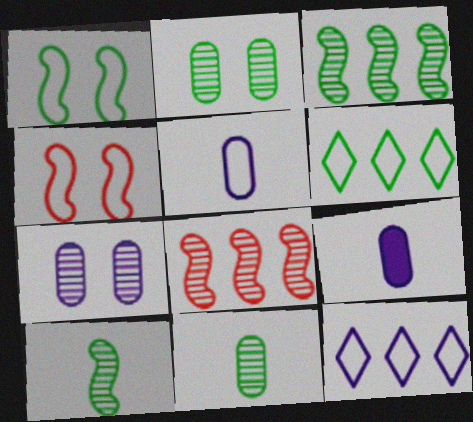[[4, 5, 6]]